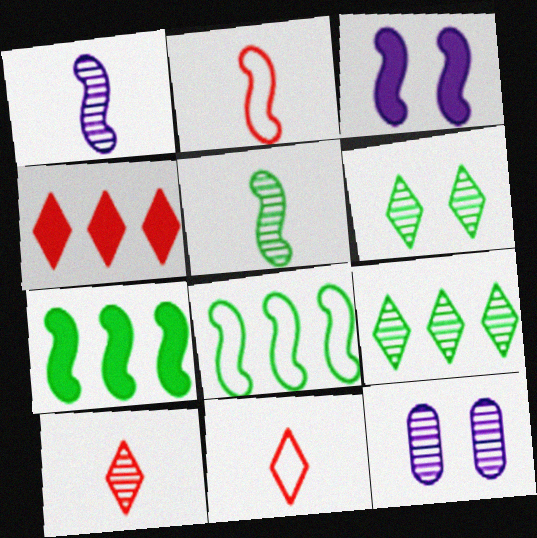[[7, 11, 12]]